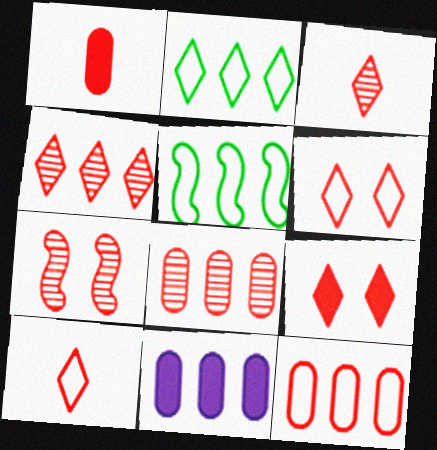[[3, 7, 8], 
[4, 5, 11], 
[4, 9, 10]]